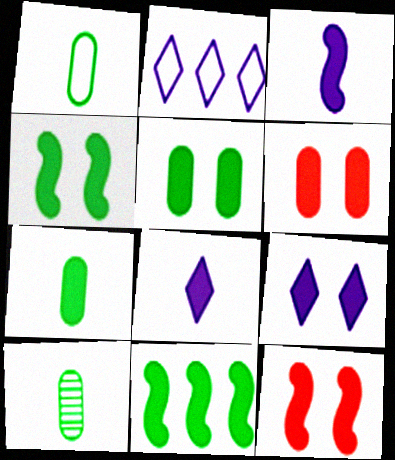[[1, 7, 10], 
[2, 10, 12], 
[3, 11, 12], 
[4, 6, 9], 
[5, 9, 12], 
[6, 8, 11]]